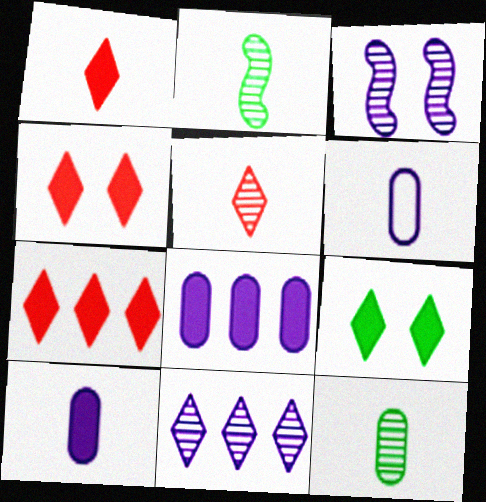[[1, 2, 6], 
[1, 4, 7]]